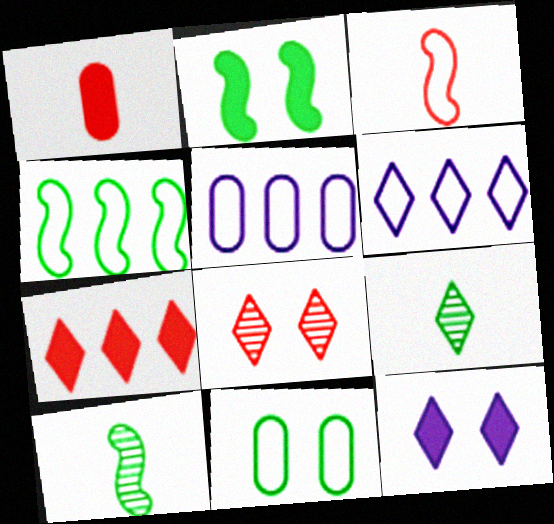[[2, 4, 10], 
[3, 6, 11]]